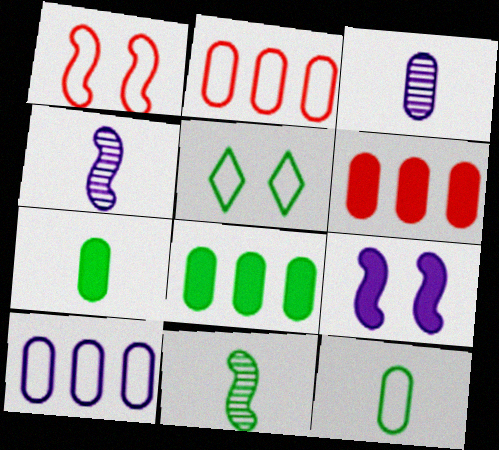[[4, 5, 6], 
[5, 8, 11]]